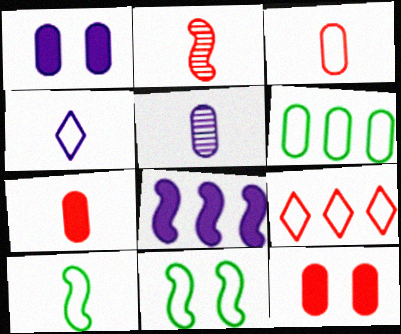[[2, 8, 11], 
[2, 9, 12], 
[3, 4, 10], 
[5, 6, 12]]